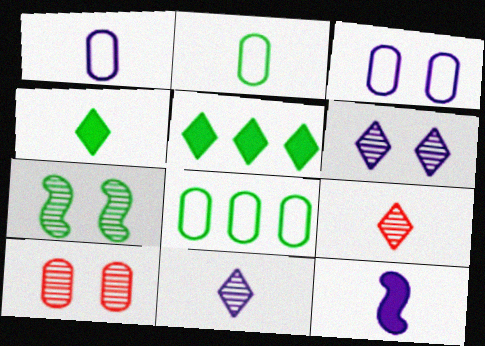[[1, 11, 12], 
[2, 5, 7], 
[2, 9, 12], 
[4, 7, 8], 
[6, 7, 10]]